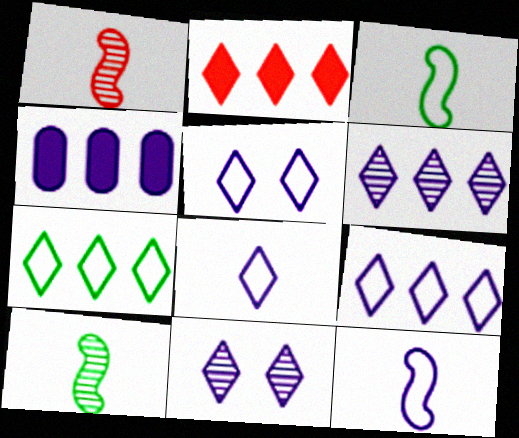[[2, 6, 7], 
[4, 11, 12], 
[5, 8, 9]]